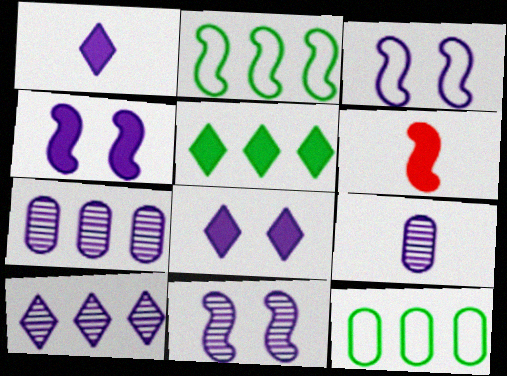[[1, 3, 7], 
[2, 6, 11], 
[3, 4, 11], 
[9, 10, 11]]